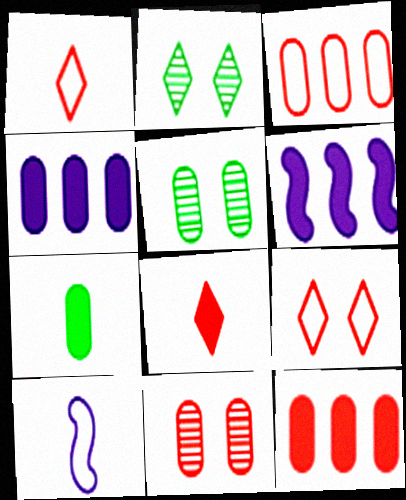[[1, 5, 6], 
[2, 10, 12]]